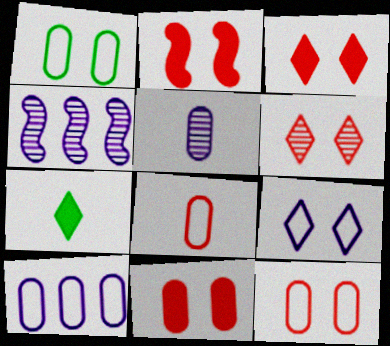[[1, 8, 10], 
[2, 3, 11], 
[2, 6, 12], 
[4, 7, 12]]